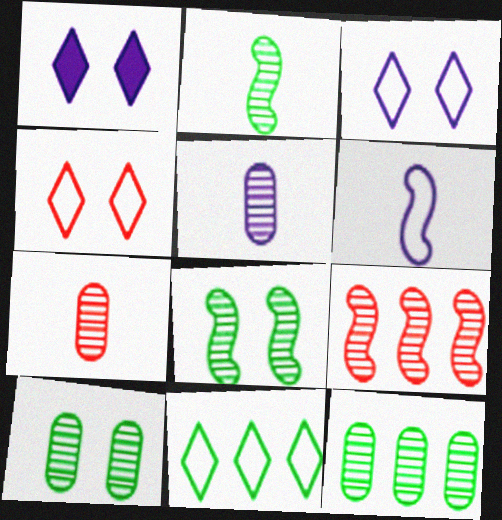[]